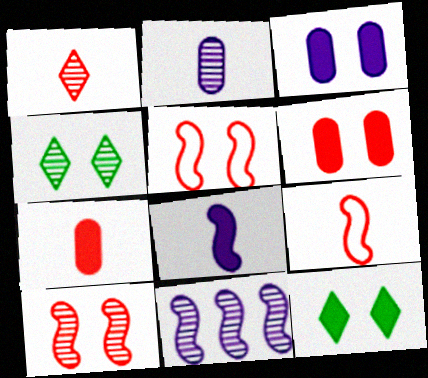[[1, 7, 9], 
[3, 4, 5]]